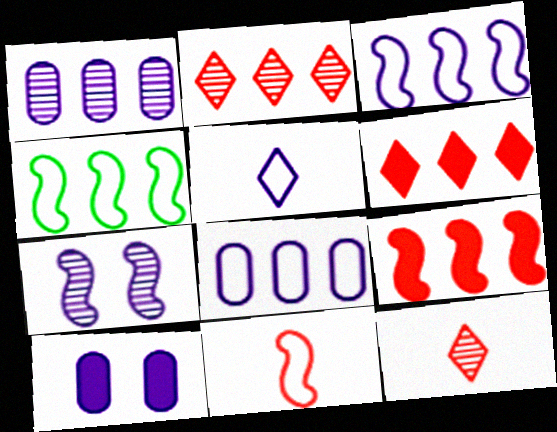[[1, 4, 6], 
[4, 10, 12]]